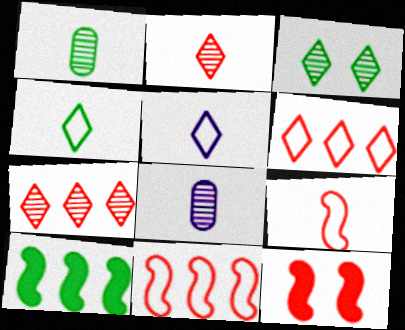[]